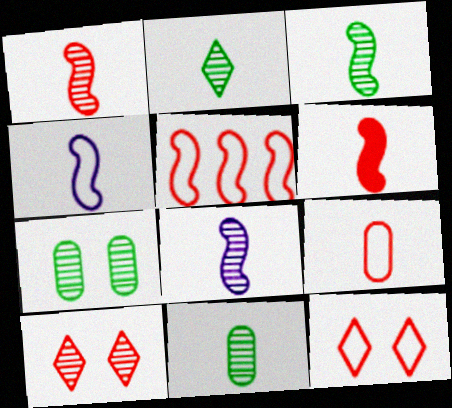[[1, 3, 8], 
[2, 3, 11], 
[3, 4, 6], 
[5, 9, 12]]